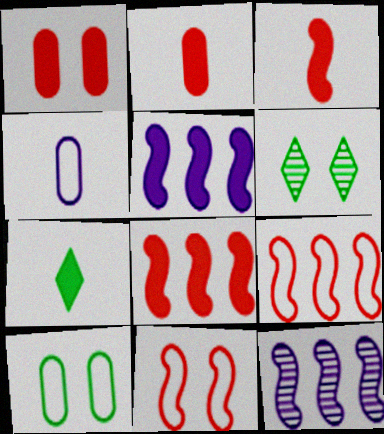[[1, 5, 7], 
[4, 6, 8]]